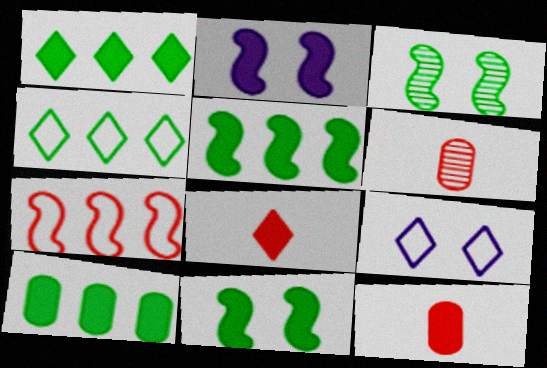[[1, 2, 12], 
[1, 5, 10], 
[2, 4, 6], 
[2, 8, 10], 
[5, 6, 9]]